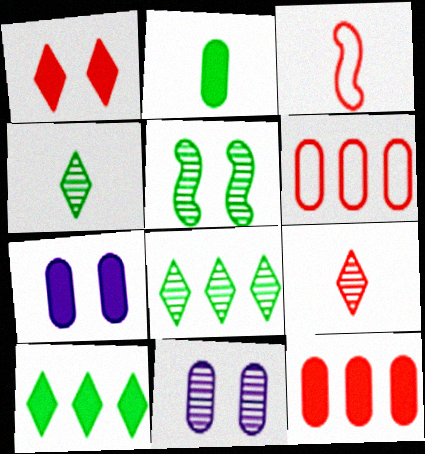[[2, 6, 11], 
[2, 7, 12], 
[3, 7, 8], 
[3, 10, 11]]